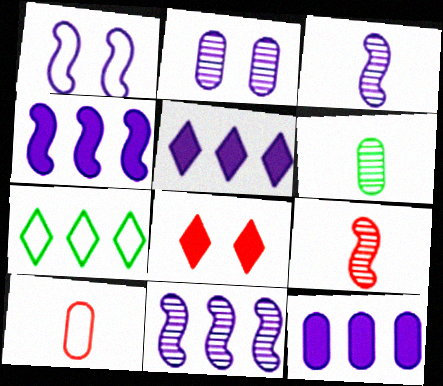[[1, 3, 4], 
[1, 7, 10], 
[4, 5, 12]]